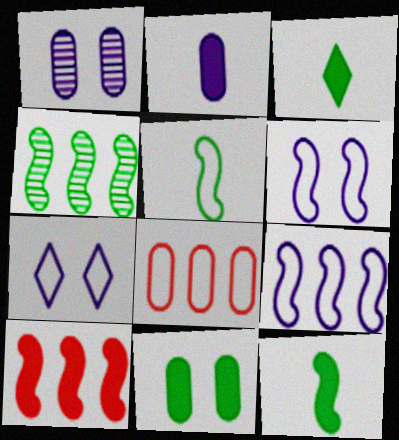[[4, 9, 10], 
[5, 7, 8]]